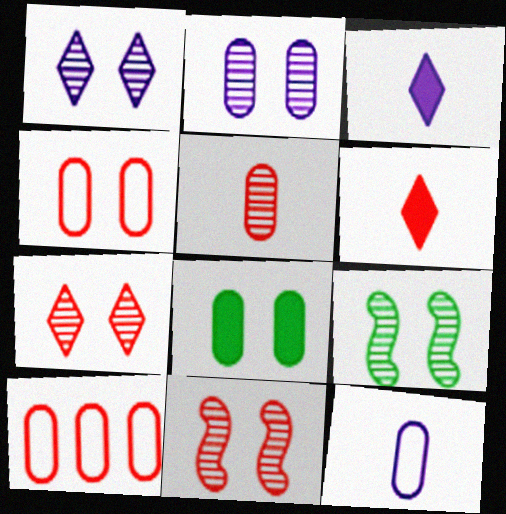[[2, 4, 8], 
[2, 7, 9], 
[3, 9, 10], 
[6, 10, 11]]